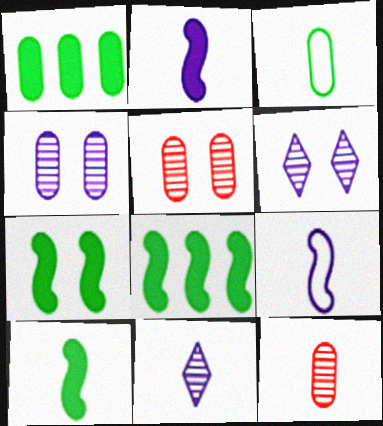[[7, 8, 10]]